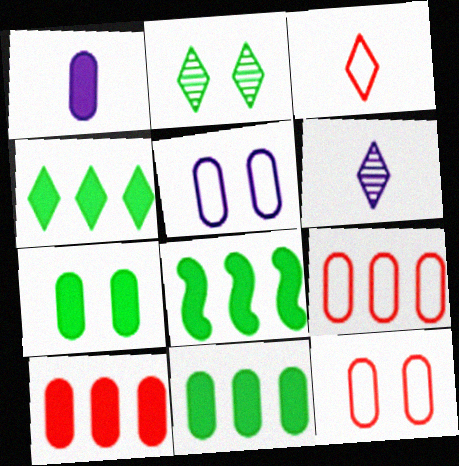[[1, 7, 10], 
[4, 8, 11], 
[6, 8, 12]]